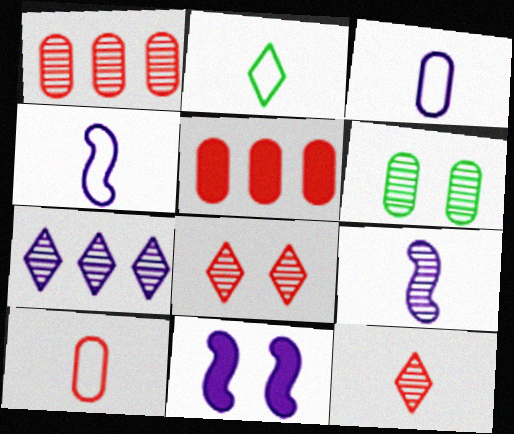[[1, 2, 11], 
[2, 4, 10], 
[3, 5, 6], 
[3, 7, 11]]